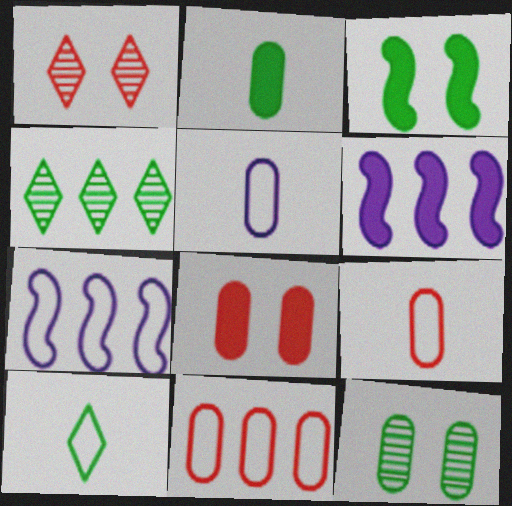[[1, 2, 7], 
[4, 6, 11]]